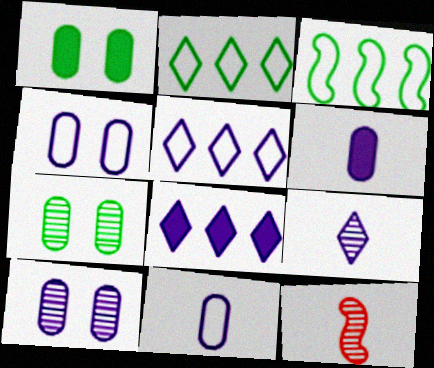[[1, 5, 12]]